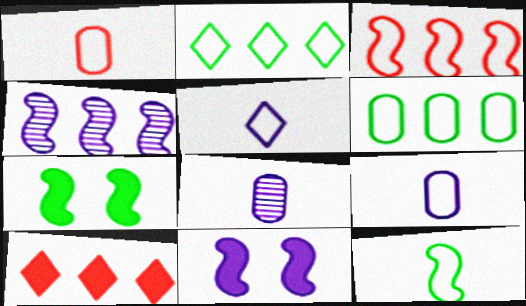[[1, 5, 12], 
[4, 6, 10]]